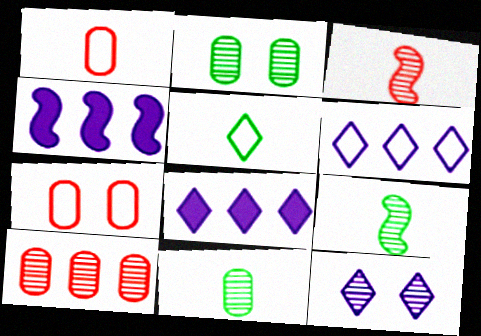[[7, 8, 9], 
[9, 10, 12]]